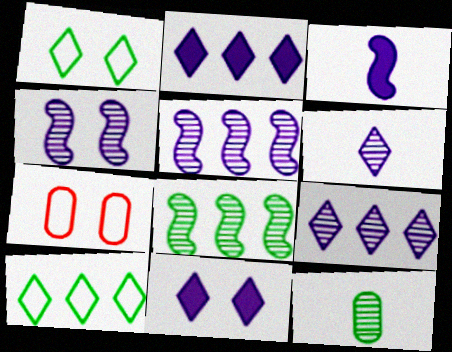[]